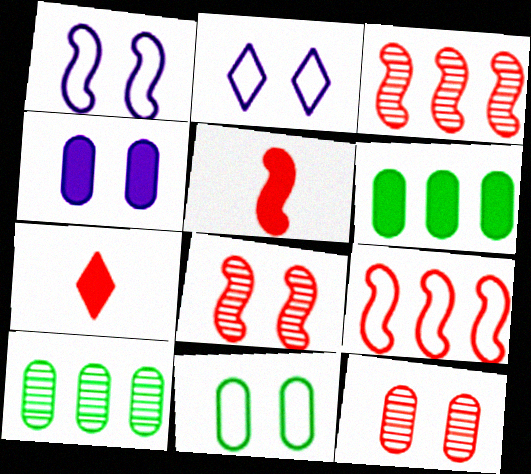[[1, 7, 10], 
[2, 5, 10], 
[4, 11, 12], 
[5, 8, 9], 
[7, 9, 12]]